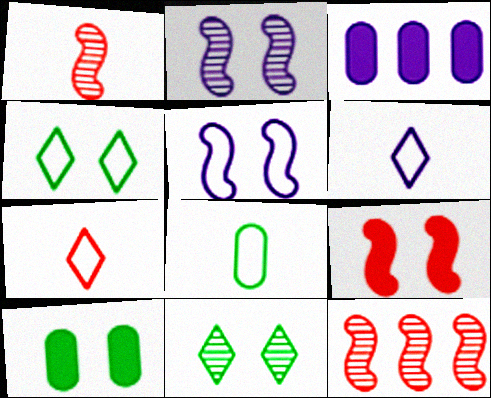[[1, 3, 4], 
[2, 3, 6], 
[6, 10, 12]]